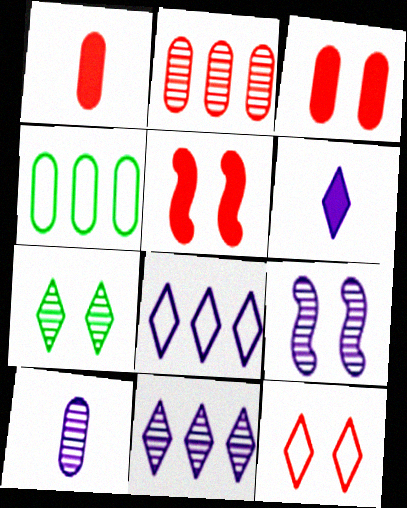[[3, 4, 10], 
[9, 10, 11]]